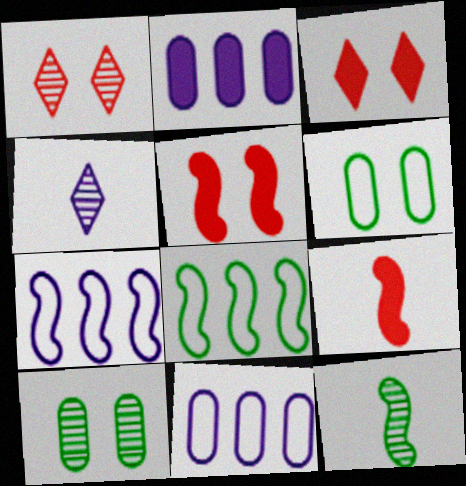[[3, 11, 12], 
[5, 7, 12]]